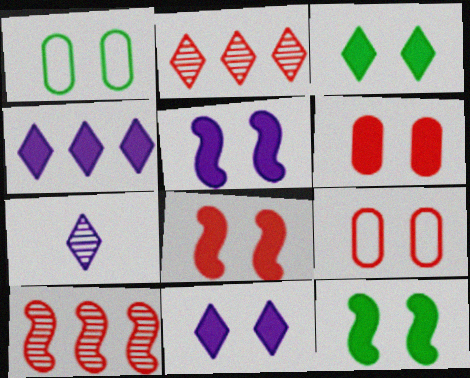[[3, 5, 6], 
[5, 8, 12], 
[6, 11, 12]]